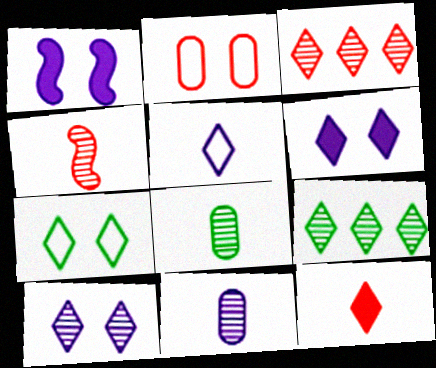[]